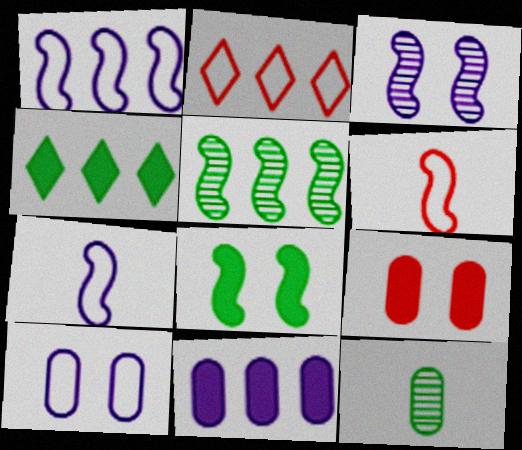[[2, 5, 11]]